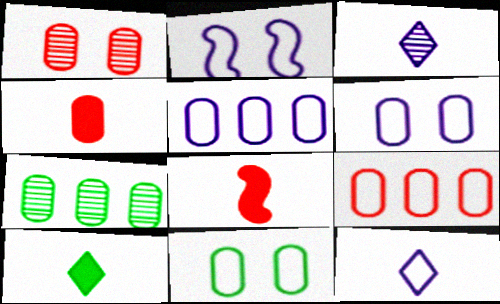[[1, 4, 9], 
[2, 5, 12], 
[4, 6, 7]]